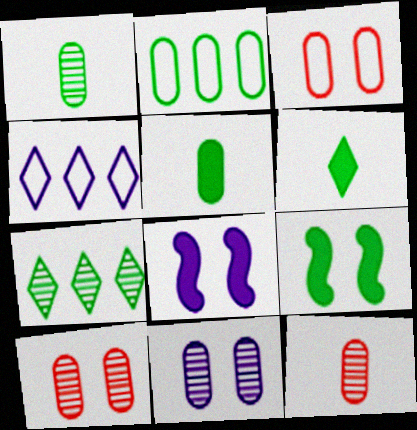[[4, 9, 12]]